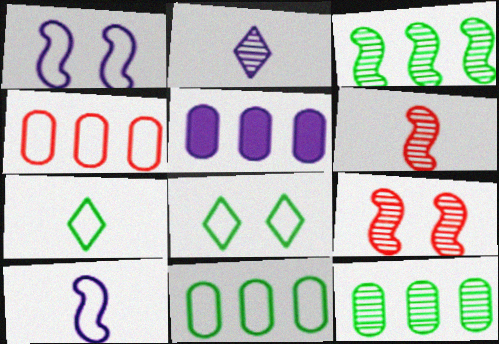[[1, 2, 5], 
[1, 4, 7], 
[2, 9, 12], 
[4, 5, 12], 
[4, 8, 10], 
[5, 6, 8], 
[5, 7, 9]]